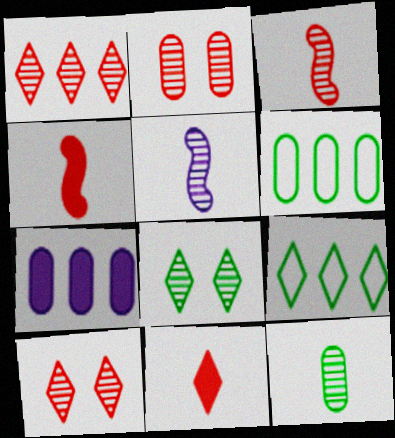[[1, 2, 3]]